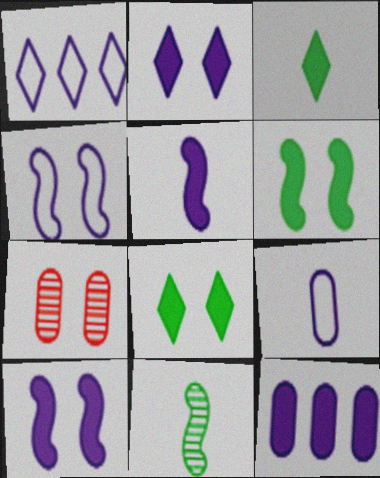[[1, 4, 9], 
[2, 5, 12], 
[4, 7, 8]]